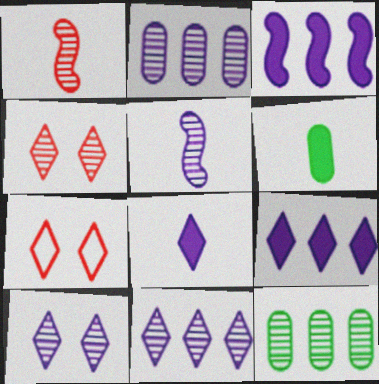[[1, 10, 12], 
[2, 5, 10], 
[4, 5, 12]]